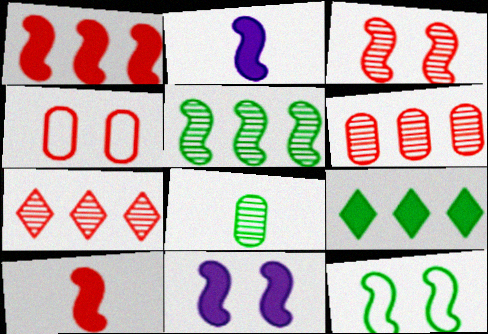[[3, 11, 12], 
[4, 7, 10], 
[8, 9, 12]]